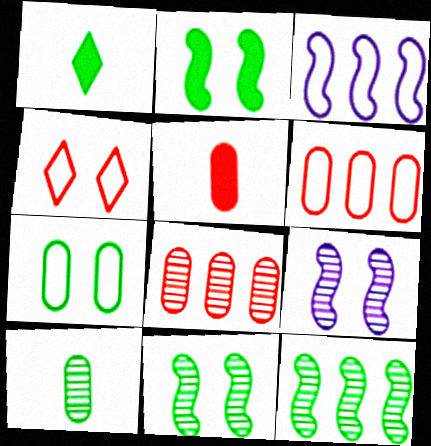[[1, 6, 9], 
[1, 7, 12]]